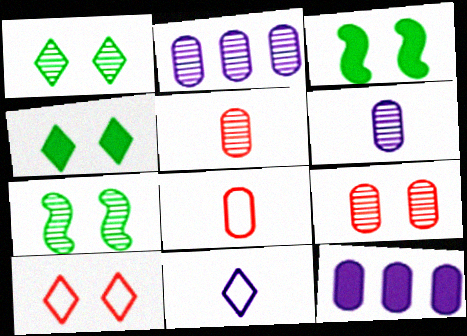[]